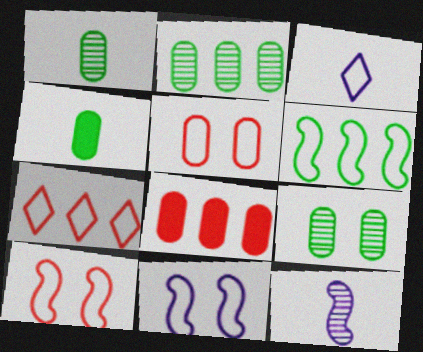[[1, 2, 9], 
[3, 5, 6]]